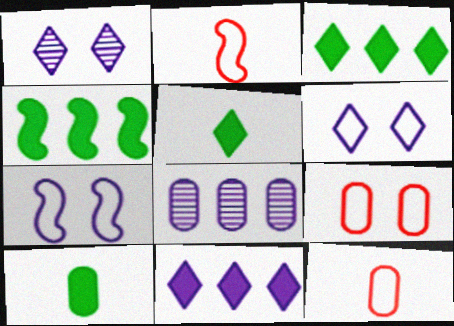[[1, 4, 12], 
[8, 9, 10]]